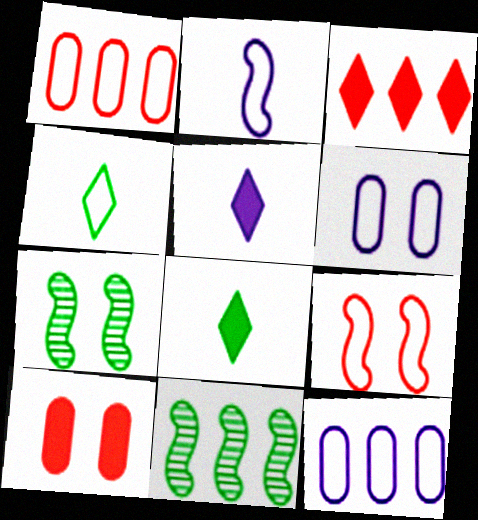[[1, 5, 7], 
[3, 11, 12], 
[4, 9, 12]]